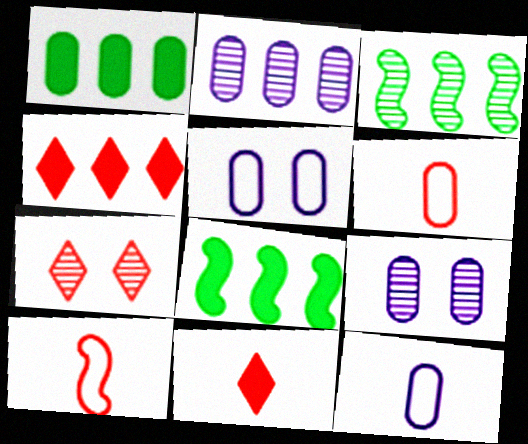[[1, 6, 9], 
[3, 5, 11], 
[7, 8, 12]]